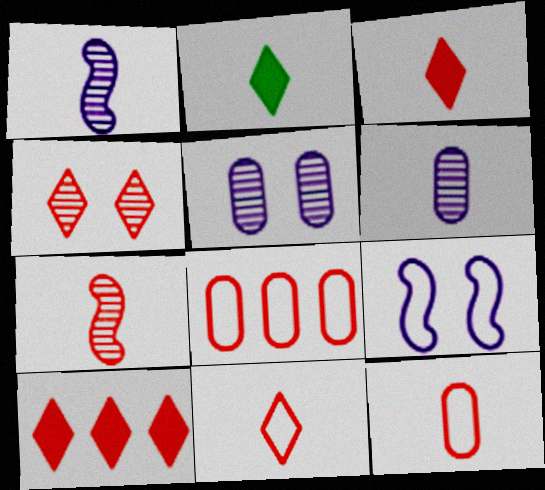[[1, 2, 12], 
[3, 7, 12], 
[4, 10, 11]]